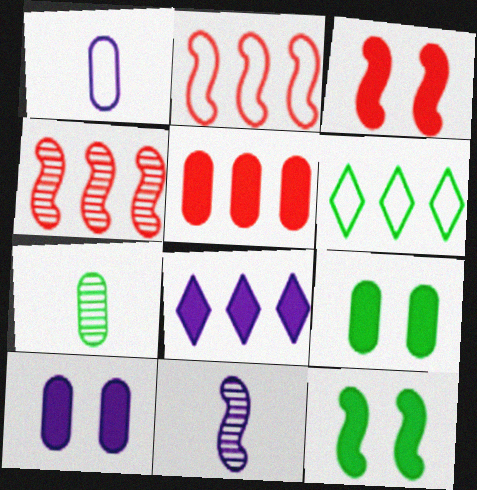[[2, 11, 12], 
[6, 7, 12]]